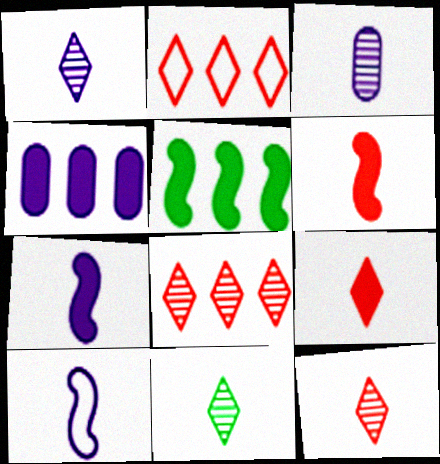[[1, 11, 12]]